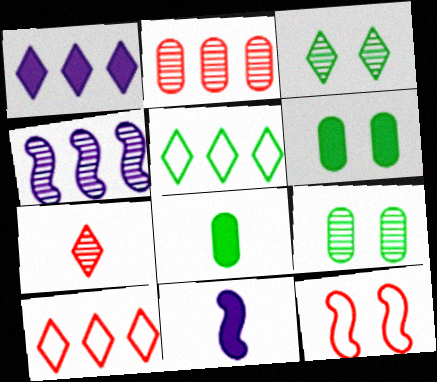[[4, 7, 9], 
[9, 10, 11]]